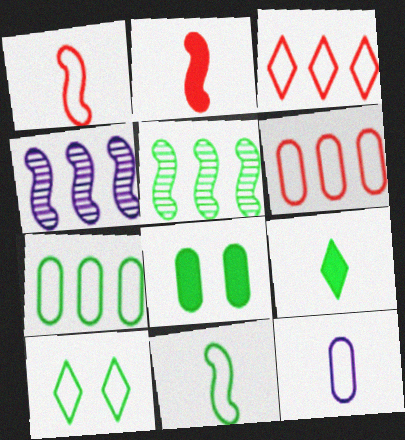[[7, 10, 11]]